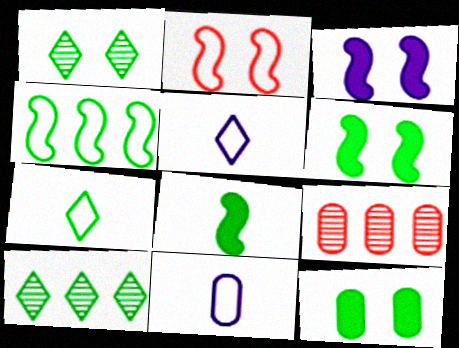[[3, 7, 9], 
[5, 6, 9], 
[9, 11, 12]]